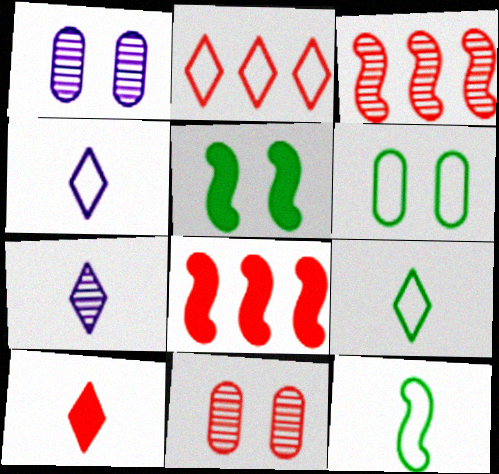[[1, 8, 9], 
[6, 7, 8], 
[7, 9, 10]]